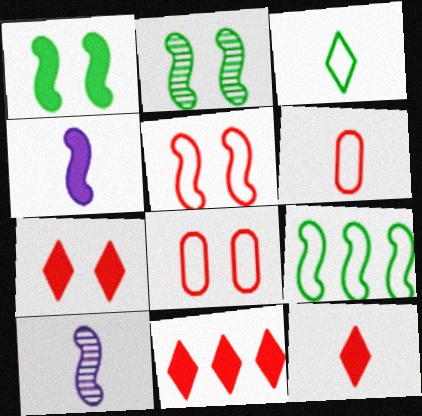[[7, 11, 12]]